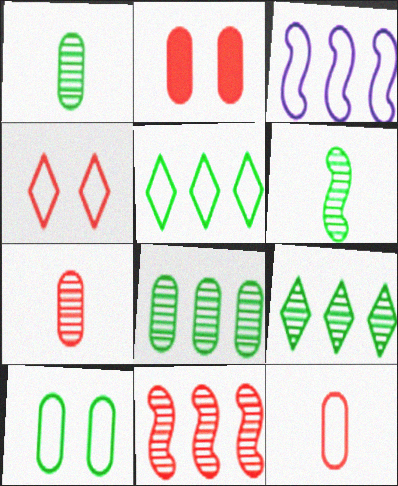[]